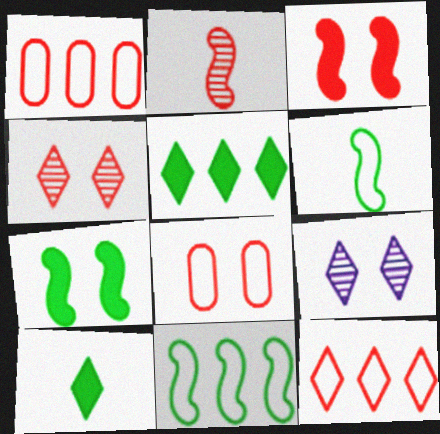[[3, 4, 8], 
[7, 8, 9], 
[9, 10, 12]]